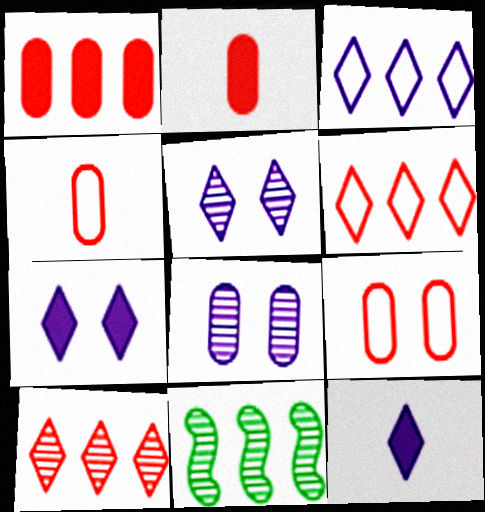[[1, 3, 11], 
[3, 5, 12], 
[4, 7, 11], 
[9, 11, 12]]